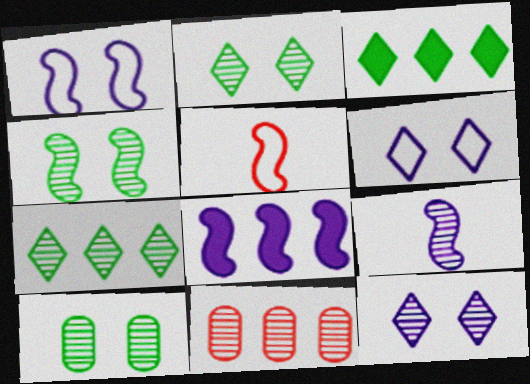[[1, 8, 9], 
[2, 4, 10], 
[2, 9, 11], 
[4, 5, 8]]